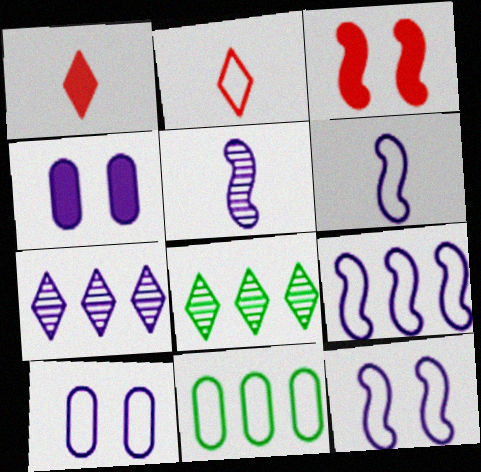[[2, 11, 12], 
[4, 6, 7], 
[6, 9, 12]]